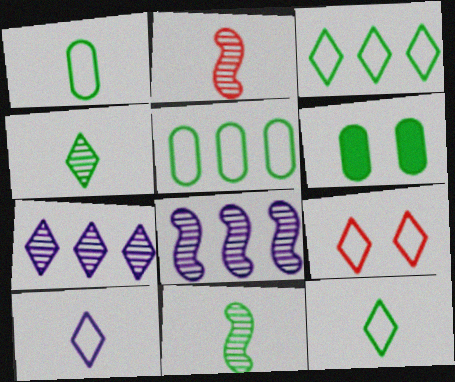[[3, 6, 11], 
[3, 9, 10]]